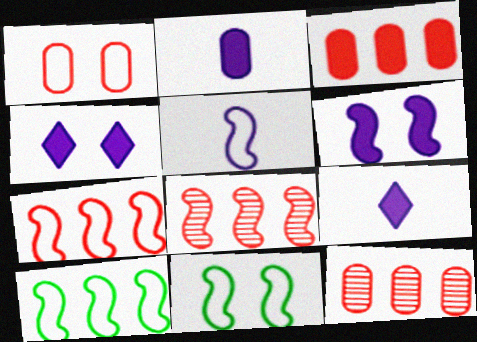[[5, 7, 11], 
[9, 11, 12]]